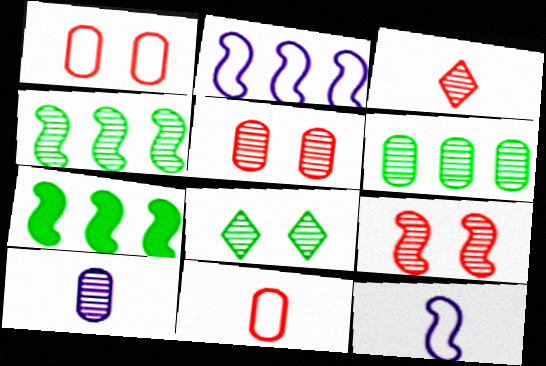[[5, 6, 10], 
[7, 9, 12]]